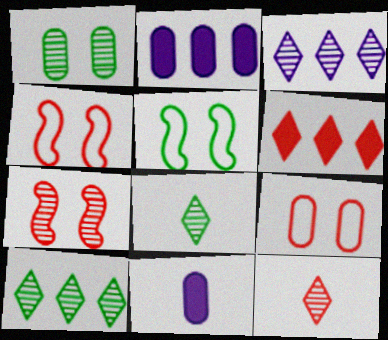[[2, 4, 8], 
[2, 5, 12], 
[4, 10, 11]]